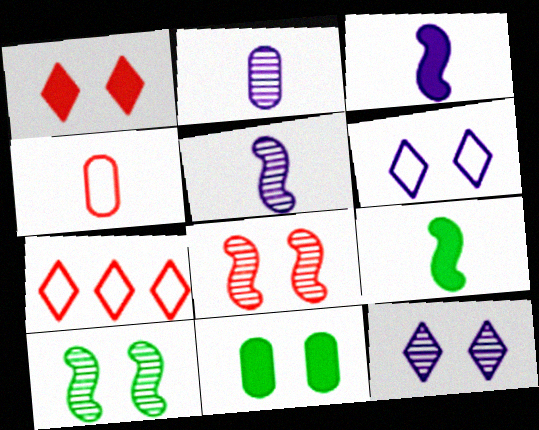[[5, 7, 11], 
[6, 8, 11]]